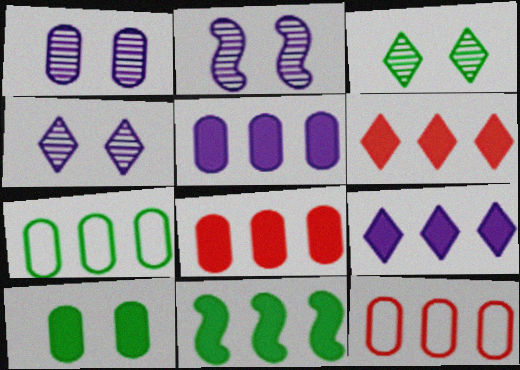[[1, 2, 4], 
[5, 6, 11], 
[8, 9, 11]]